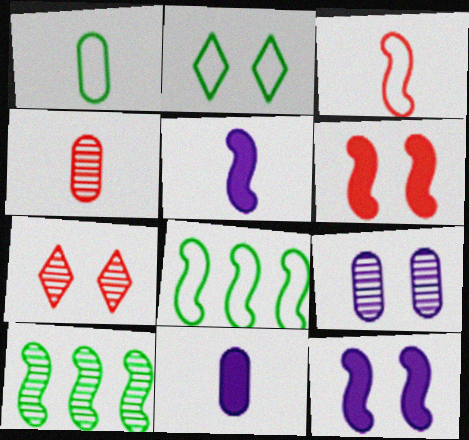[[1, 2, 8], 
[1, 4, 11], 
[2, 6, 9], 
[3, 10, 12], 
[7, 8, 11]]